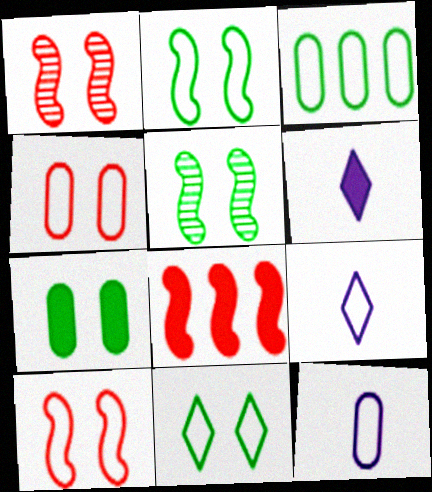[[1, 3, 6], 
[3, 4, 12], 
[3, 9, 10], 
[5, 7, 11], 
[6, 7, 8]]